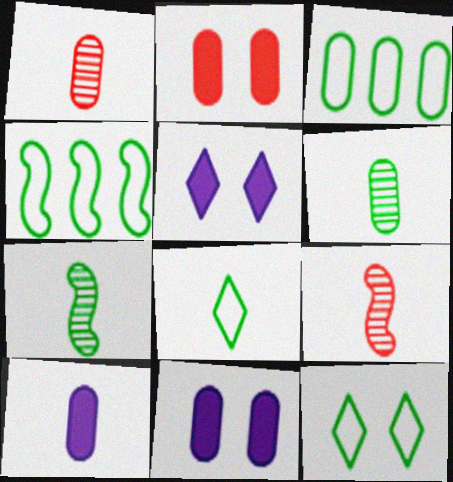[[1, 3, 11], 
[1, 4, 5], 
[3, 5, 9], 
[8, 9, 10]]